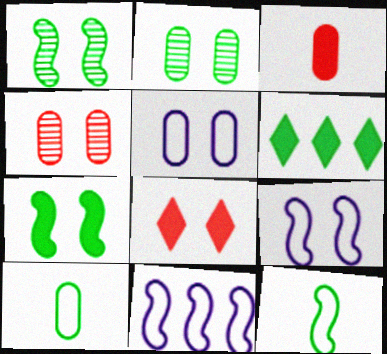[[1, 5, 8], 
[1, 6, 10], 
[2, 6, 12], 
[2, 8, 9]]